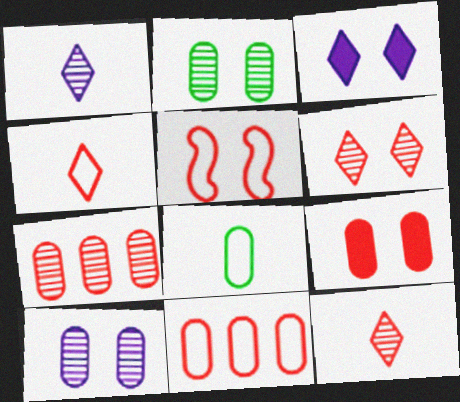[[2, 3, 5], 
[4, 5, 11], 
[5, 6, 9]]